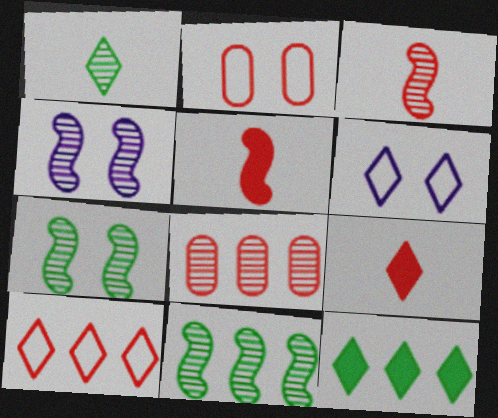[[1, 4, 8], 
[3, 4, 11]]